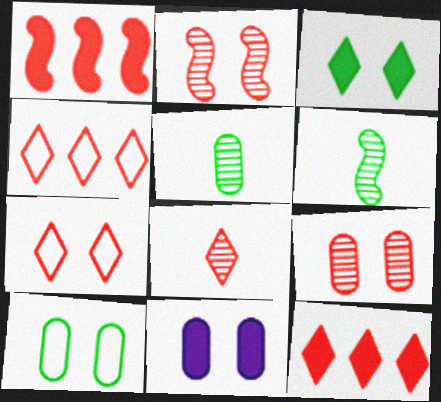[[4, 6, 11], 
[7, 8, 12], 
[9, 10, 11]]